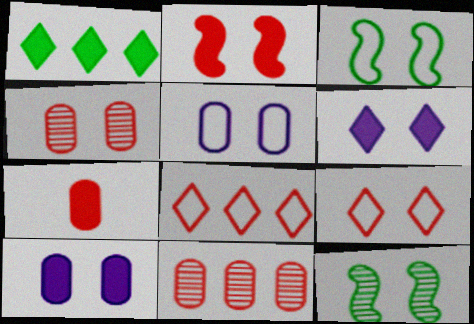[[2, 4, 9], 
[3, 4, 6], 
[3, 5, 9], 
[9, 10, 12]]